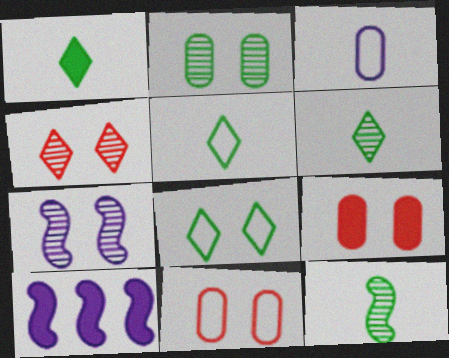[[1, 5, 6], 
[1, 9, 10], 
[2, 4, 7], 
[6, 10, 11], 
[7, 8, 9]]